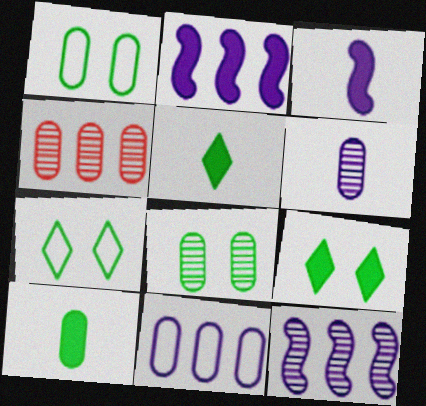[[3, 4, 7], 
[4, 6, 8]]